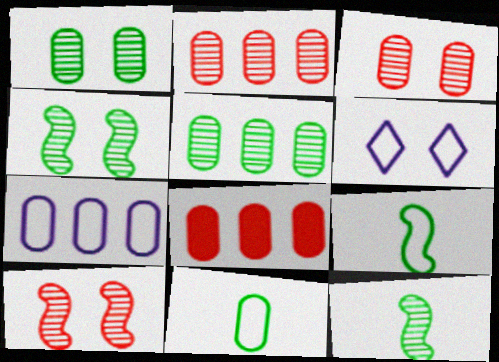[[5, 7, 8], 
[6, 8, 12]]